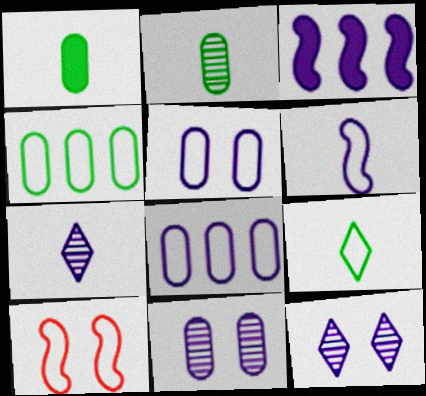[[3, 5, 7], 
[8, 9, 10]]